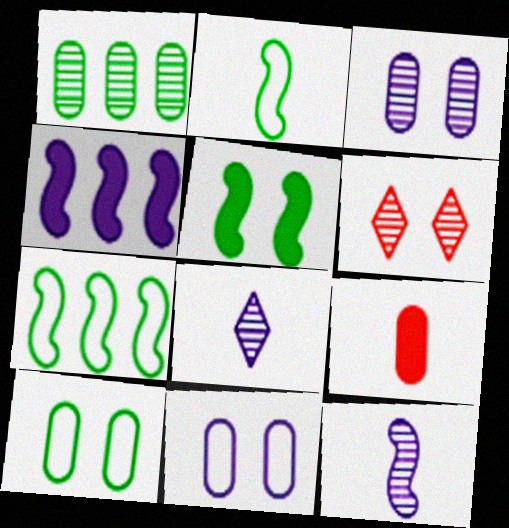[[1, 6, 12], 
[1, 9, 11], 
[2, 8, 9], 
[4, 8, 11], 
[5, 6, 11]]